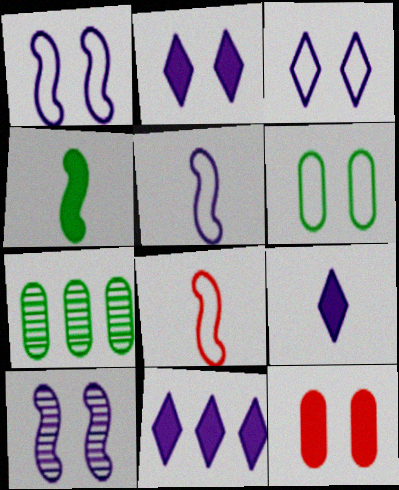[[2, 7, 8], 
[2, 9, 11], 
[4, 11, 12]]